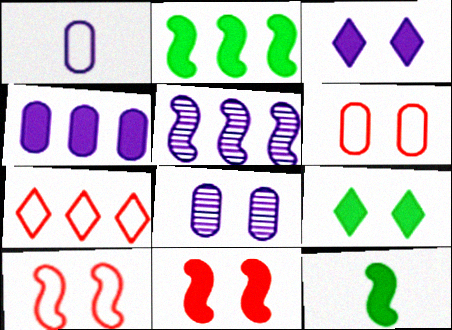[[1, 3, 5], 
[1, 4, 8], 
[5, 10, 12], 
[7, 8, 12], 
[8, 9, 10]]